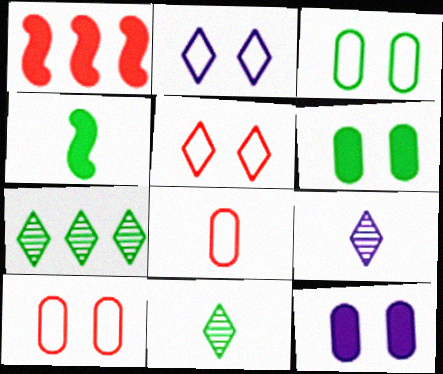[[1, 3, 9], 
[3, 4, 7], 
[4, 8, 9]]